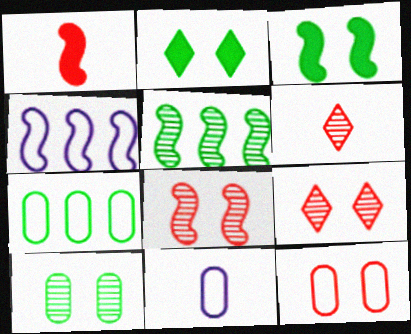[[7, 11, 12]]